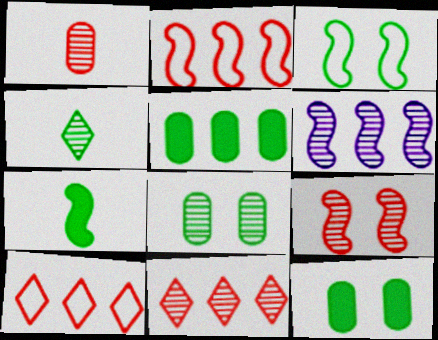[[1, 9, 11], 
[3, 4, 5], 
[5, 6, 10]]